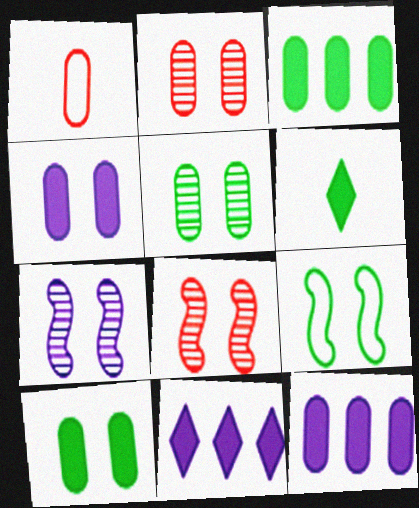[[1, 5, 12]]